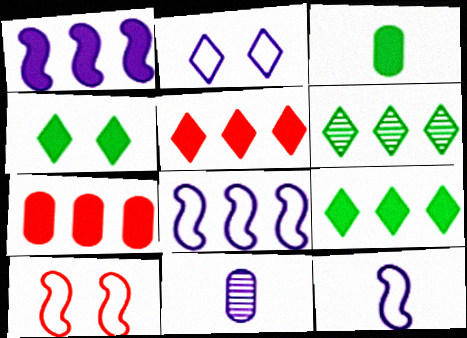[[1, 2, 11], 
[1, 7, 9], 
[6, 7, 8], 
[9, 10, 11]]